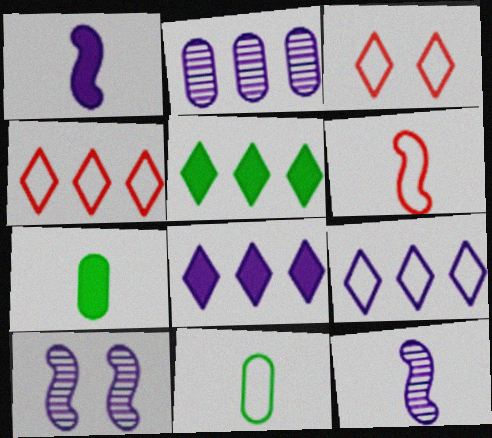[[4, 7, 10]]